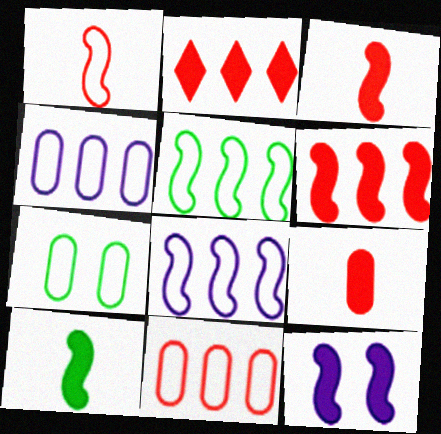[[6, 10, 12]]